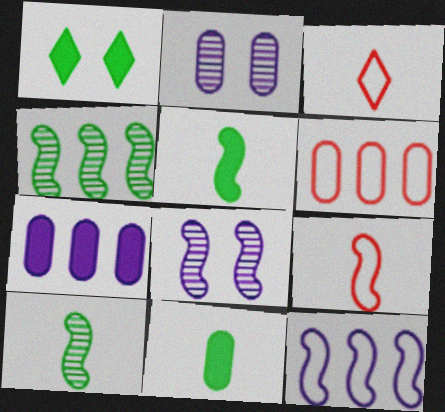[[2, 6, 11]]